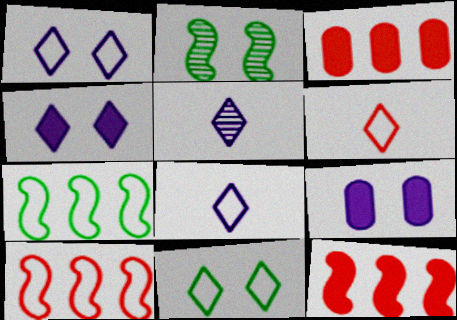[[2, 3, 8]]